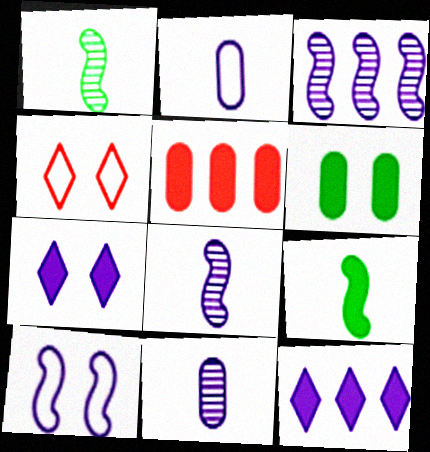[[2, 3, 7], 
[5, 7, 9], 
[10, 11, 12]]